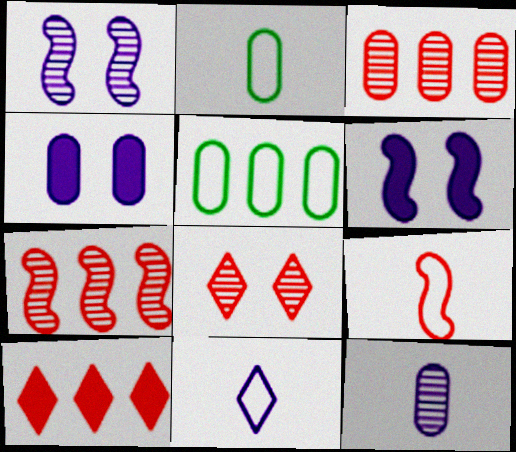[[1, 2, 10], 
[2, 3, 4], 
[2, 9, 11]]